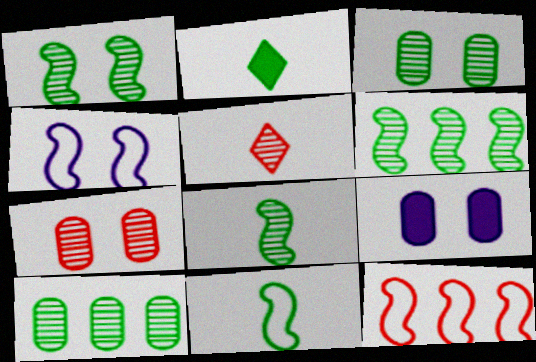[[1, 6, 8], 
[4, 11, 12]]